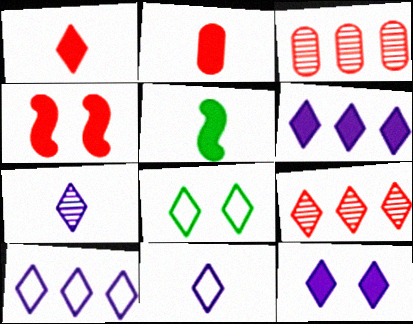[[7, 10, 12]]